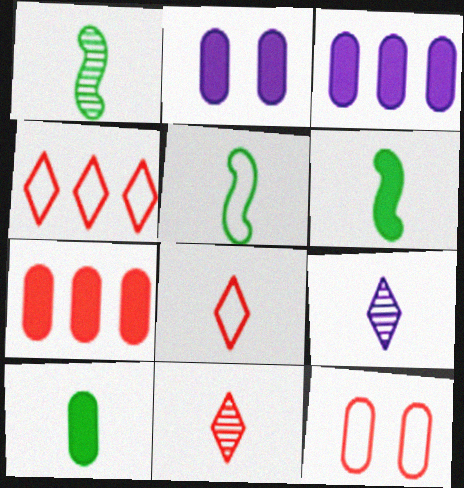[[1, 2, 4], 
[1, 5, 6], 
[2, 7, 10]]